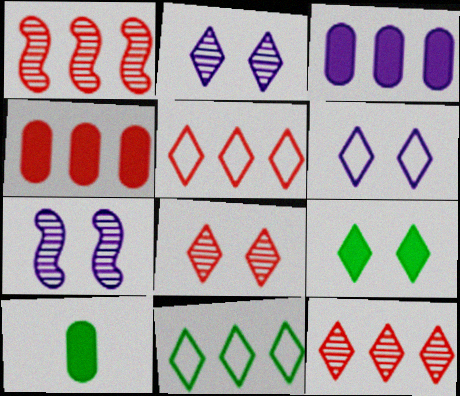[[1, 3, 11], 
[1, 4, 5], 
[1, 6, 10], 
[5, 7, 10], 
[6, 8, 9]]